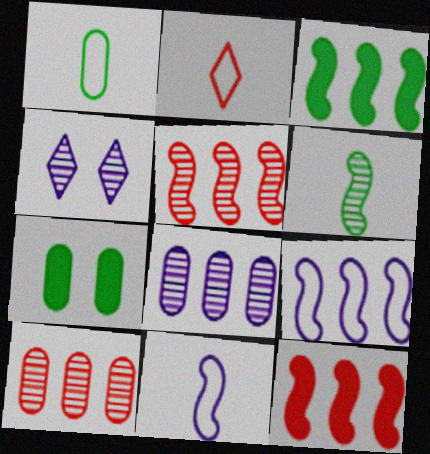[[1, 2, 11], 
[1, 4, 12], 
[3, 5, 9], 
[4, 6, 10]]